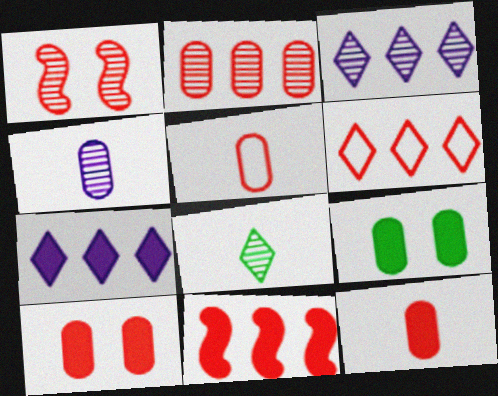[[1, 6, 12], 
[2, 5, 10], 
[2, 6, 11]]